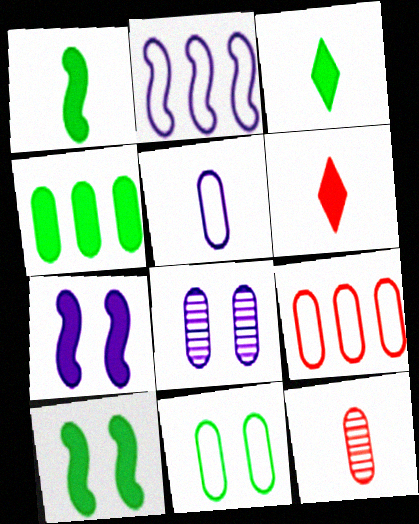[[3, 4, 10], 
[4, 6, 7], 
[5, 9, 11]]